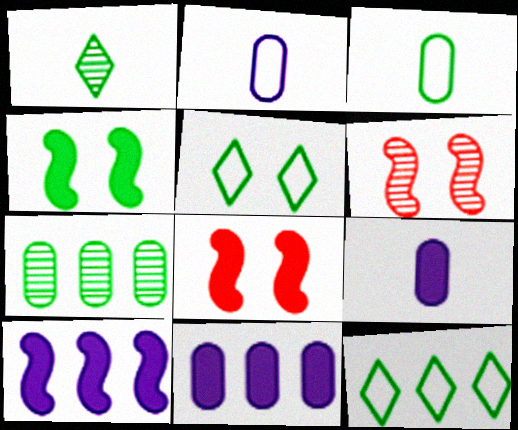[[6, 9, 12]]